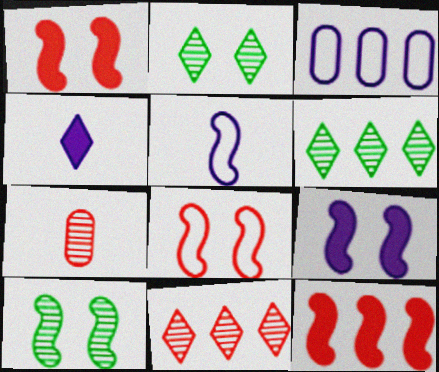[[3, 6, 12], 
[5, 10, 12], 
[8, 9, 10]]